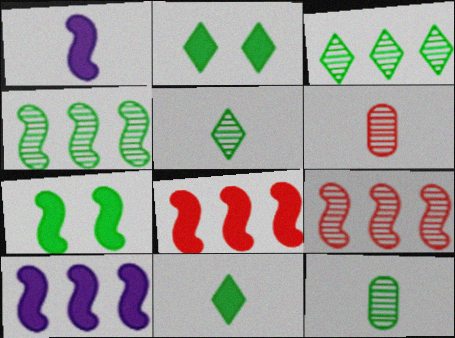[[1, 7, 8]]